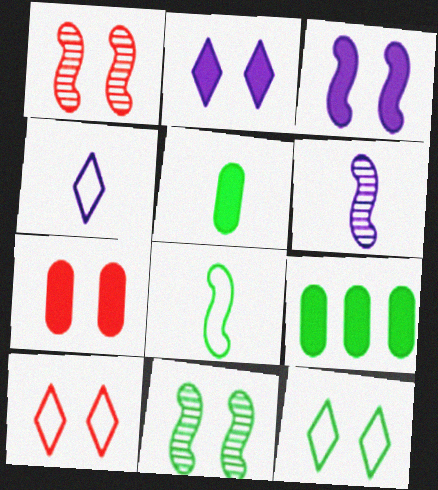[[1, 4, 9], 
[1, 7, 10], 
[6, 9, 10]]